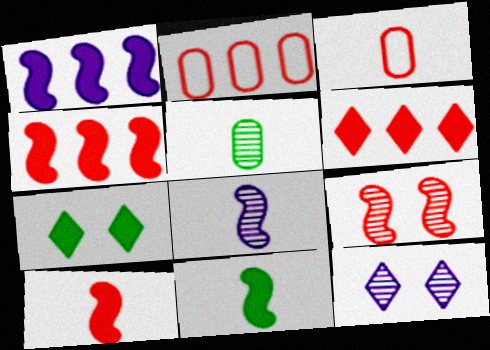[[2, 7, 8], 
[2, 11, 12], 
[3, 6, 9]]